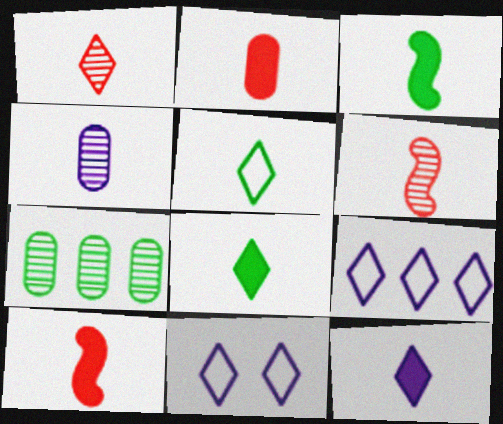[[1, 5, 12], 
[2, 3, 12], 
[4, 5, 10], 
[7, 10, 11]]